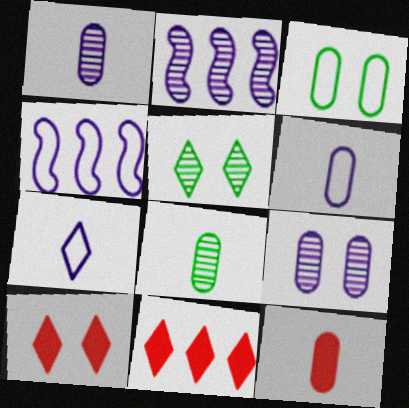[[4, 5, 12], 
[4, 8, 10], 
[5, 7, 11], 
[6, 8, 12]]